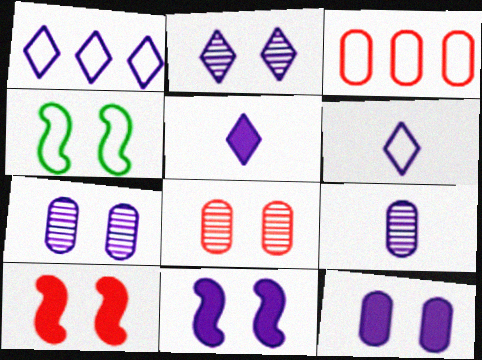[[1, 2, 5], 
[1, 9, 11], 
[3, 4, 6]]